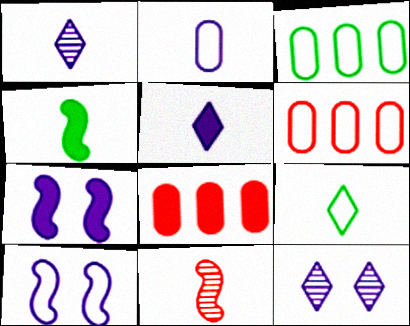[[4, 6, 12], 
[6, 9, 10]]